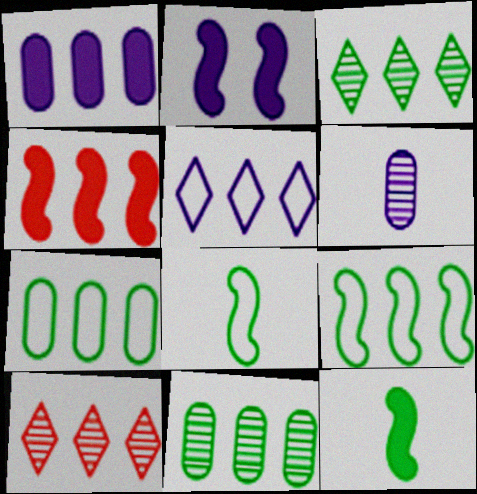[[1, 9, 10], 
[2, 4, 12], 
[2, 5, 6], 
[4, 5, 11]]